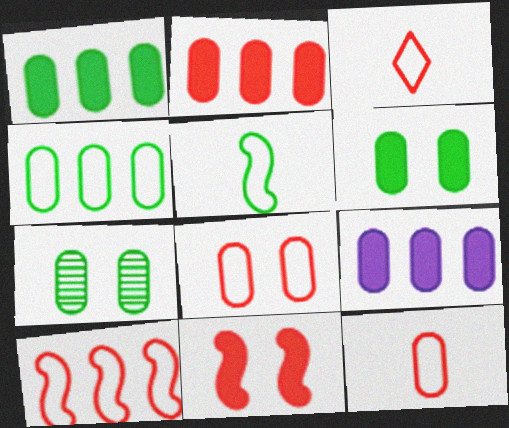[[1, 2, 9], 
[3, 8, 10], 
[7, 9, 12]]